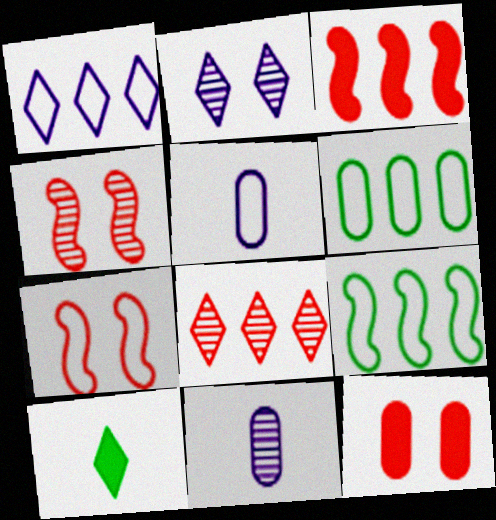[[6, 11, 12]]